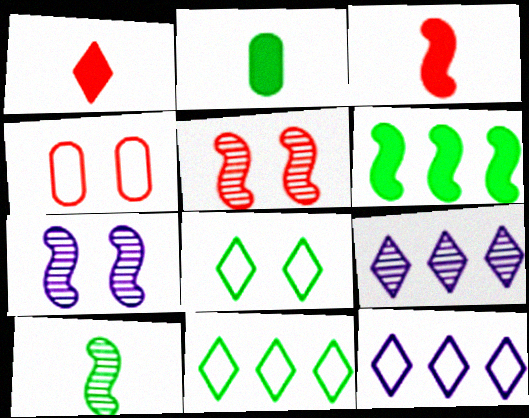[[1, 8, 9], 
[2, 5, 12]]